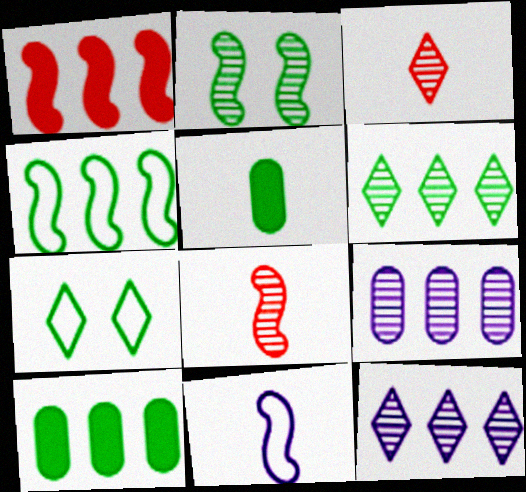[[1, 2, 11], 
[2, 3, 9], 
[3, 5, 11], 
[4, 6, 10]]